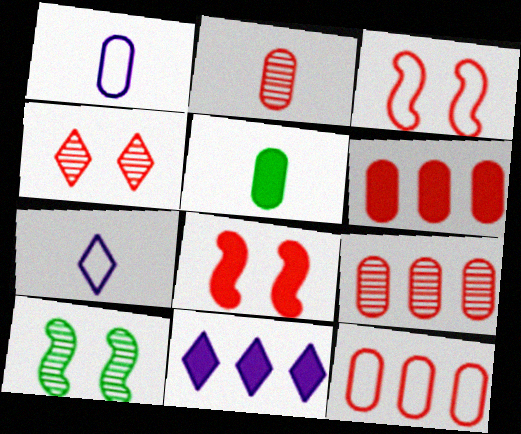[[1, 2, 5], 
[5, 8, 11], 
[6, 7, 10], 
[6, 9, 12]]